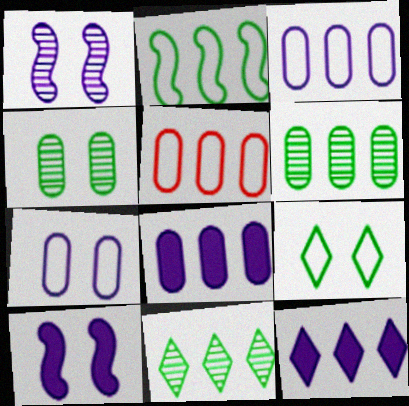[[5, 6, 8]]